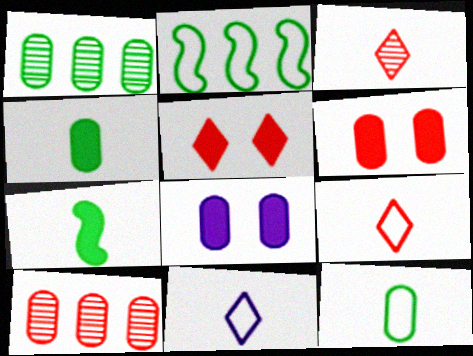[[2, 3, 8], 
[8, 10, 12]]